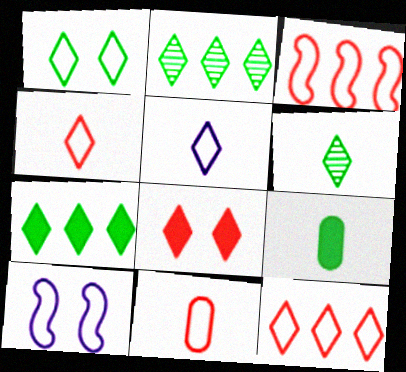[[1, 5, 12], 
[1, 6, 7], 
[2, 5, 8]]